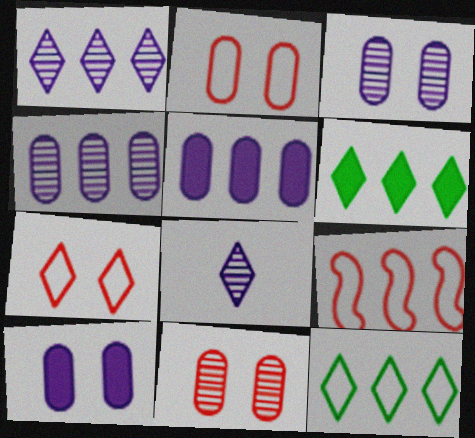[[4, 6, 9], 
[6, 7, 8]]